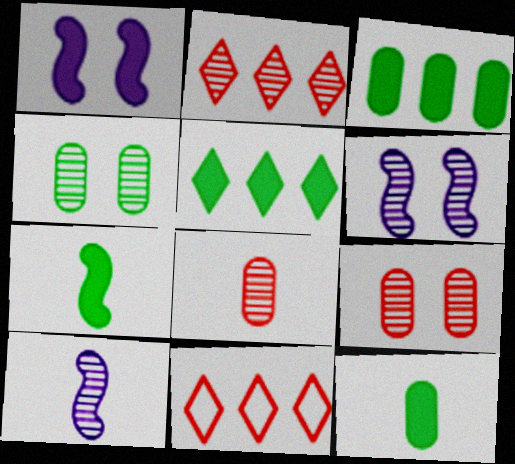[[2, 4, 10], 
[6, 11, 12]]